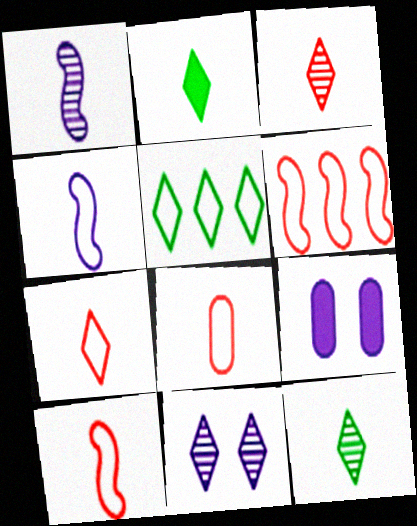[[1, 2, 8], 
[6, 9, 12], 
[7, 8, 10]]